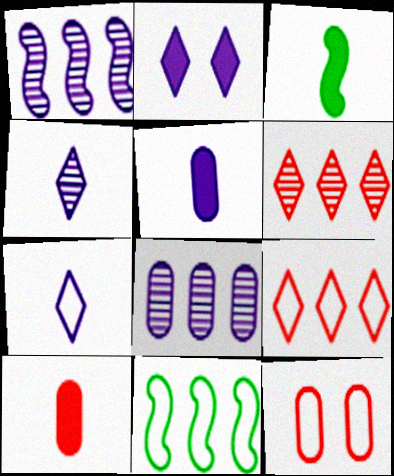[[7, 11, 12]]